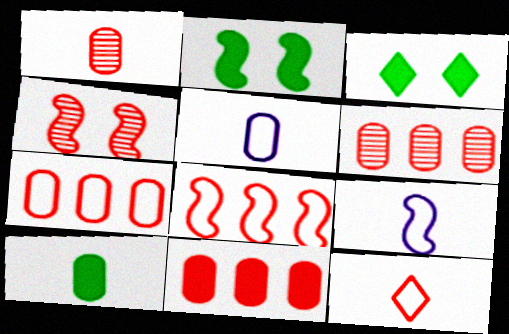[[1, 5, 10], 
[3, 6, 9], 
[4, 11, 12], 
[6, 7, 11]]